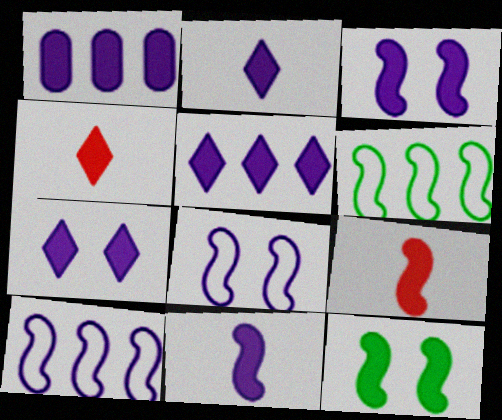[[1, 2, 3], 
[1, 4, 12], 
[1, 7, 11], 
[2, 5, 7]]